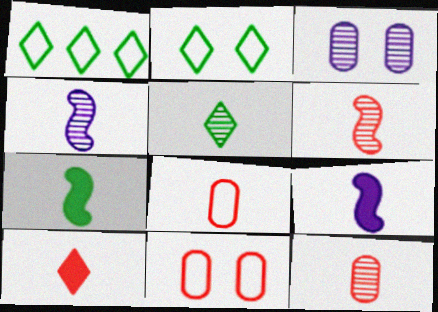[[4, 5, 12], 
[5, 8, 9], 
[6, 8, 10]]